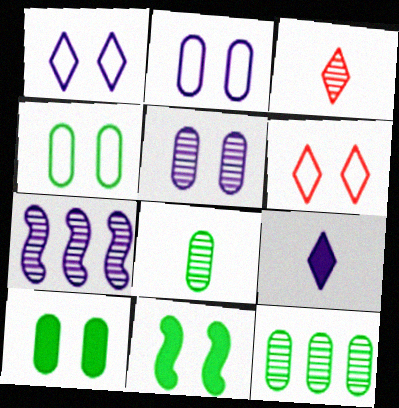[[2, 7, 9], 
[5, 6, 11]]